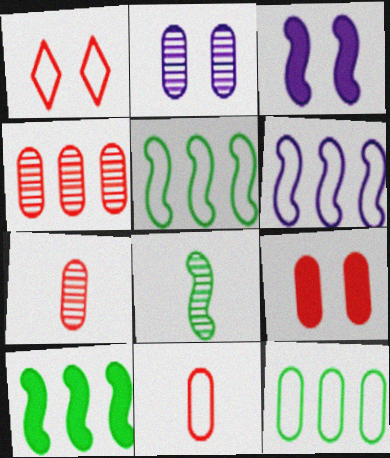[[4, 9, 11]]